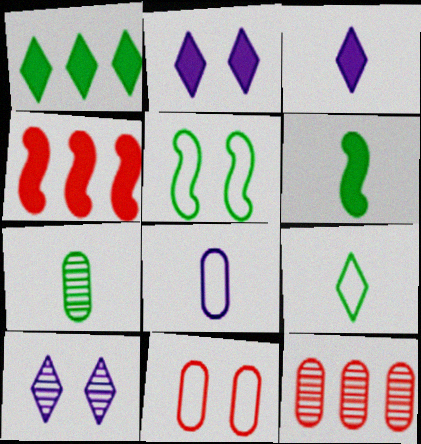[[1, 5, 7], 
[3, 5, 12], 
[6, 7, 9]]